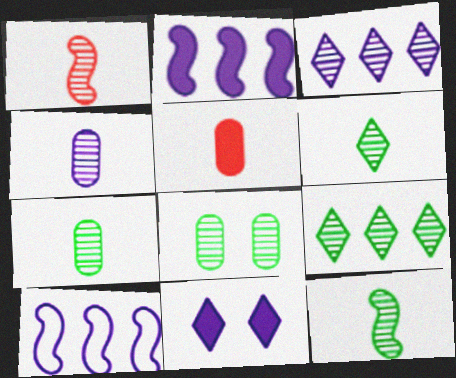[[1, 3, 8], 
[1, 4, 6], 
[4, 10, 11], 
[6, 7, 12], 
[8, 9, 12]]